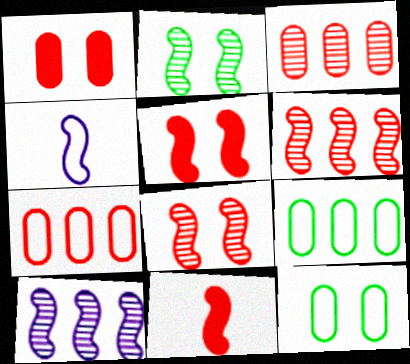[]